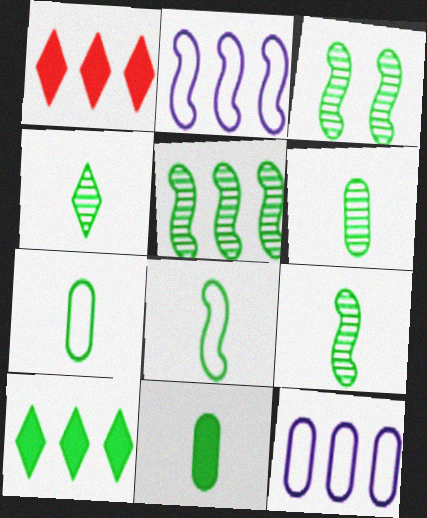[[1, 5, 12], 
[3, 5, 9], 
[3, 7, 10], 
[4, 6, 9], 
[4, 8, 11], 
[6, 7, 11]]